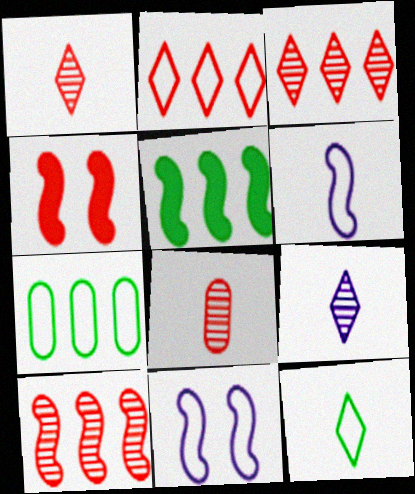[[2, 4, 8], 
[4, 7, 9]]